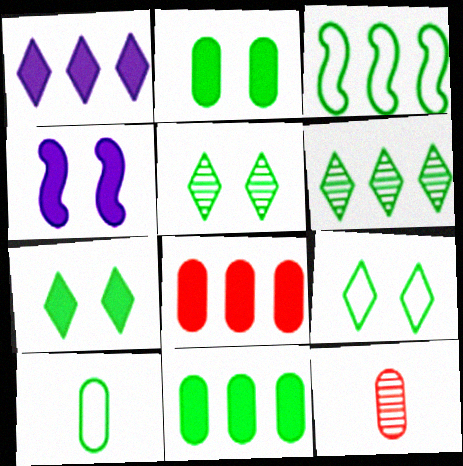[[3, 6, 11], 
[3, 9, 10], 
[5, 7, 9]]